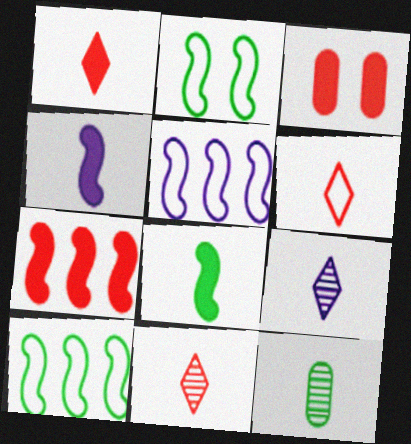[[1, 3, 7], 
[1, 6, 11], 
[3, 9, 10], 
[4, 6, 12]]